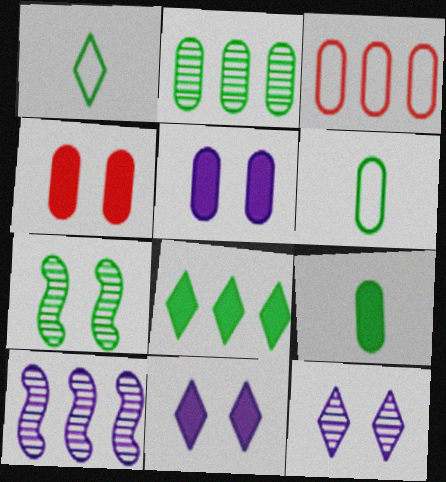[[1, 4, 10], 
[3, 8, 10], 
[6, 7, 8]]